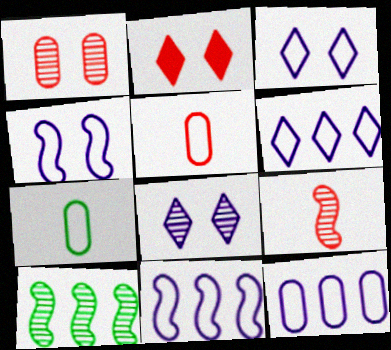[[6, 11, 12]]